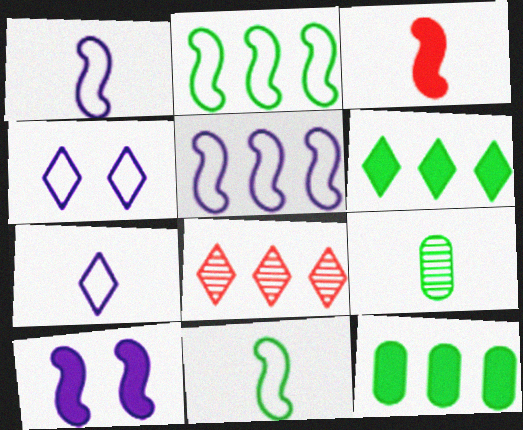[[3, 7, 9], 
[5, 8, 12]]